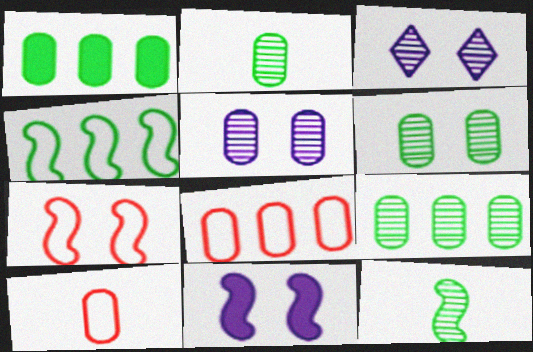[[1, 5, 10], 
[2, 6, 9]]